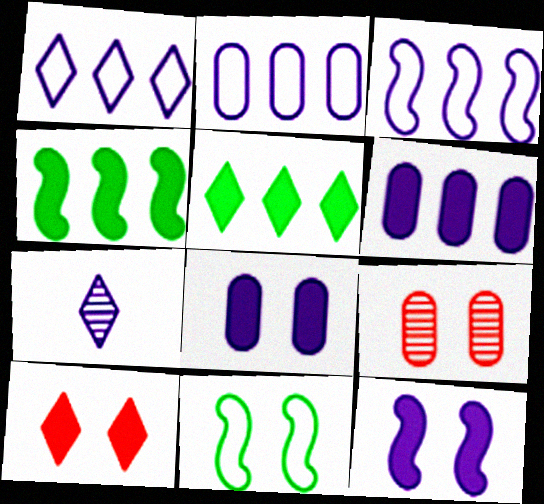[[1, 2, 3], 
[2, 7, 12], 
[3, 7, 8]]